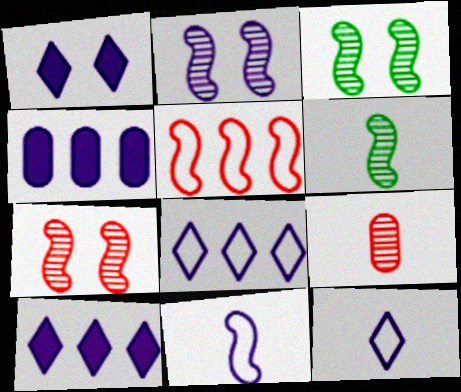[[2, 3, 7], 
[2, 4, 12]]